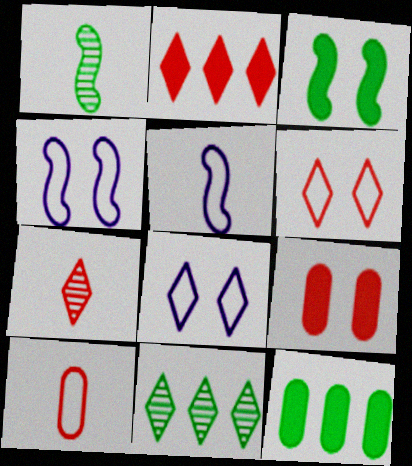[[2, 6, 7], 
[4, 7, 12], 
[5, 9, 11]]